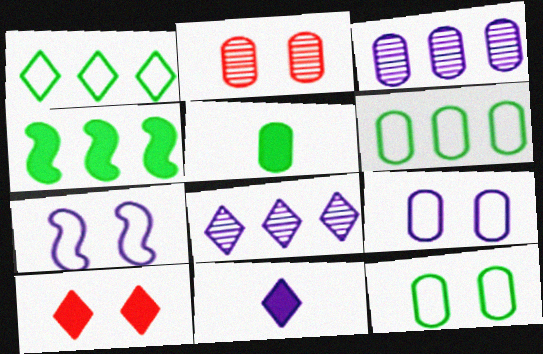[[3, 7, 11]]